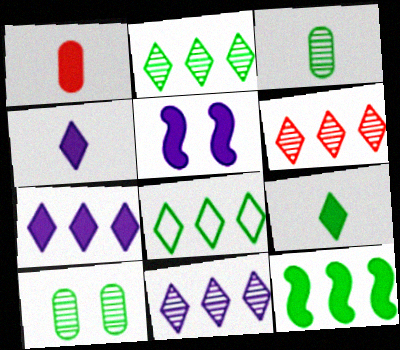[[2, 6, 11], 
[6, 7, 8]]